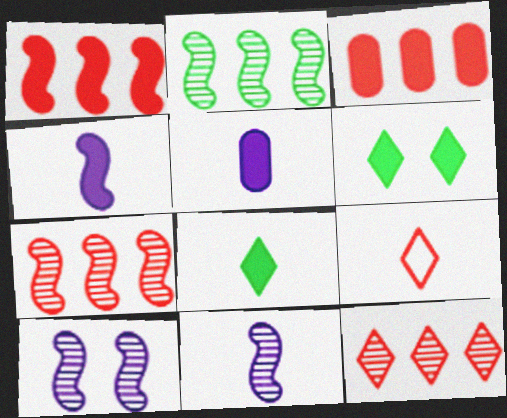[[1, 5, 6], 
[3, 4, 6]]